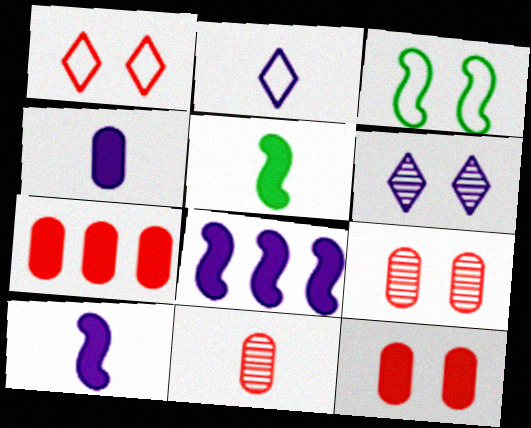[[2, 5, 11], 
[3, 6, 12]]